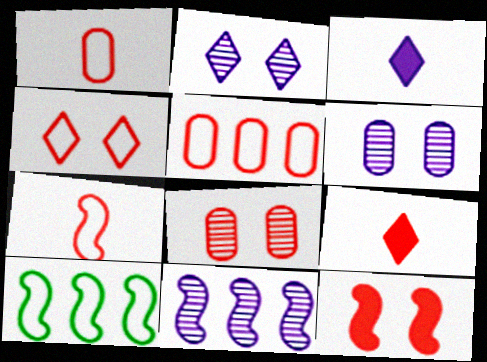[[3, 8, 10], 
[4, 5, 7], 
[4, 8, 12], 
[6, 9, 10]]